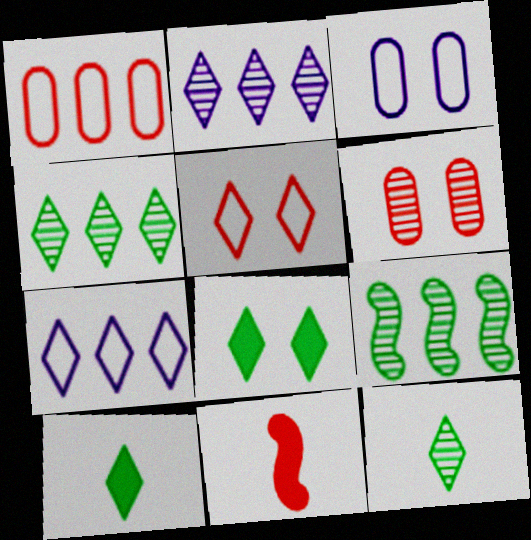[[2, 5, 10], 
[3, 4, 11]]